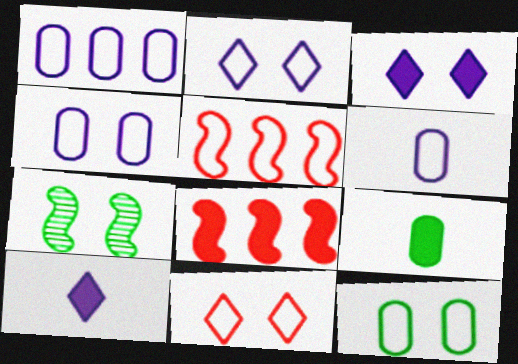[[1, 4, 6], 
[3, 8, 9]]